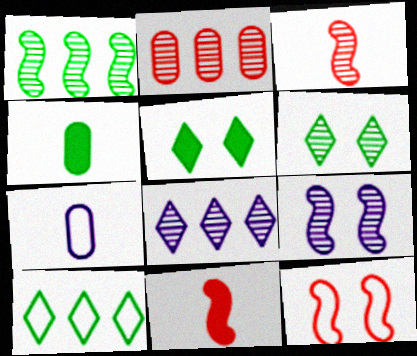[[1, 2, 8], 
[1, 3, 9], 
[4, 8, 12], 
[7, 10, 12]]